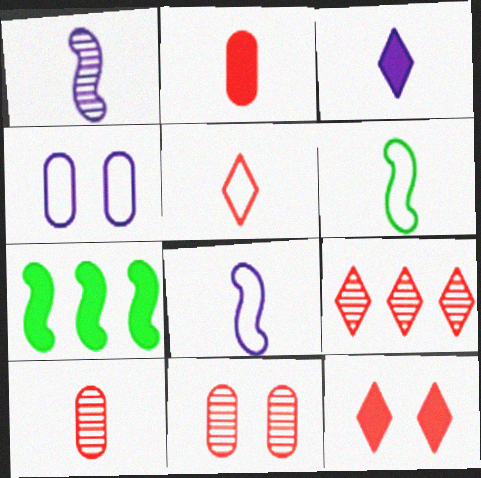[[3, 6, 10], 
[5, 9, 12]]